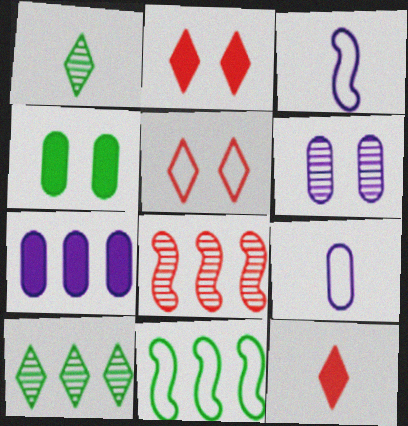[[1, 4, 11], 
[1, 6, 8], 
[5, 9, 11], 
[6, 7, 9], 
[6, 11, 12]]